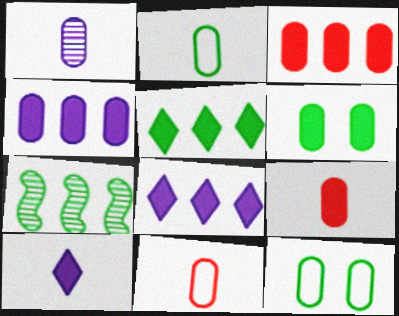[[1, 2, 9], 
[1, 3, 12], 
[4, 6, 9]]